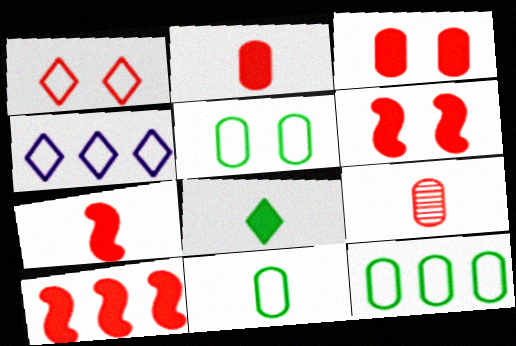[[1, 9, 10], 
[5, 11, 12], 
[6, 7, 10]]